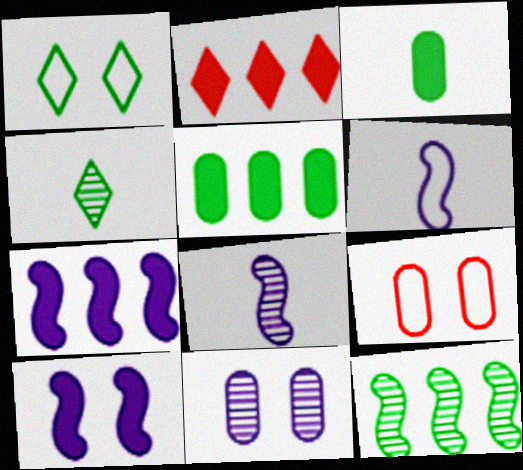[[1, 3, 12], 
[2, 3, 10], 
[2, 5, 7], 
[4, 7, 9]]